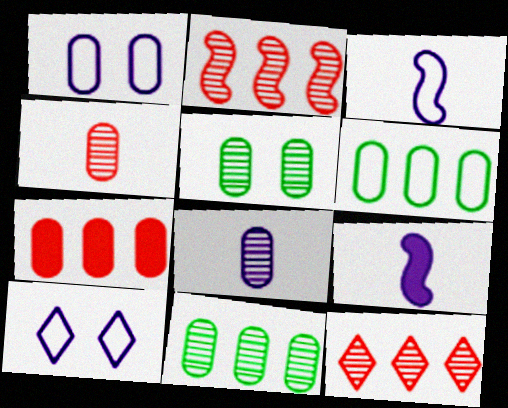[]